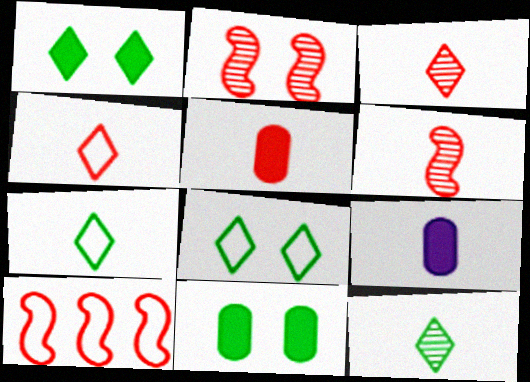[[4, 5, 6], 
[6, 7, 9]]